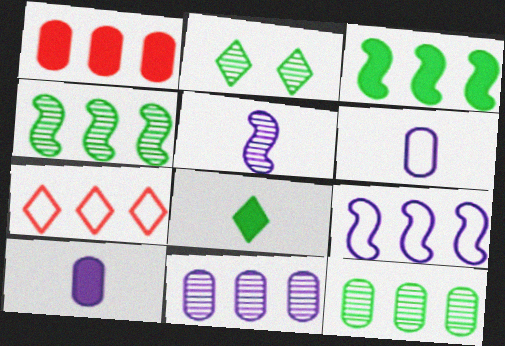[[3, 7, 11]]